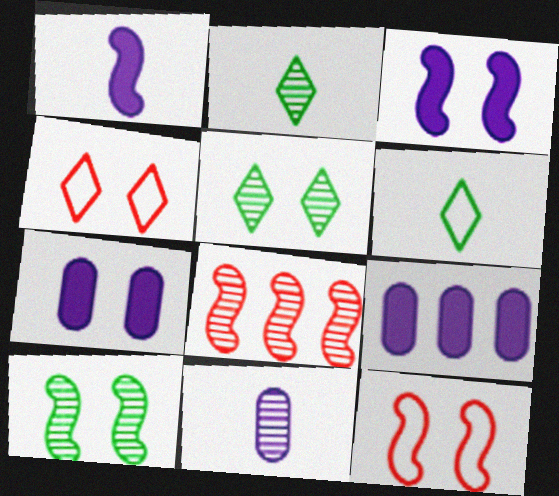[[2, 9, 12], 
[3, 10, 12], 
[4, 7, 10], 
[5, 7, 12], 
[5, 8, 11], 
[6, 7, 8]]